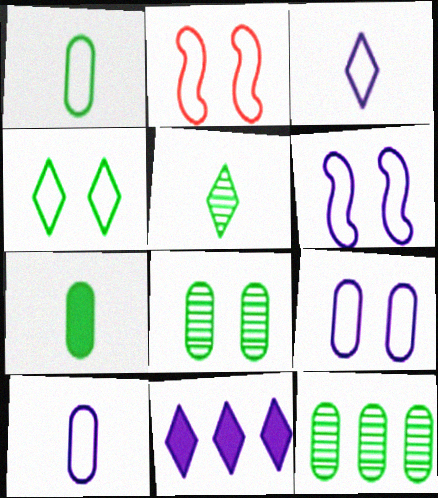[[2, 4, 9]]